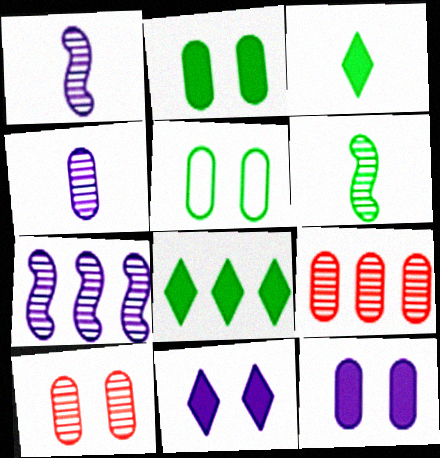[[5, 6, 8], 
[5, 10, 12]]